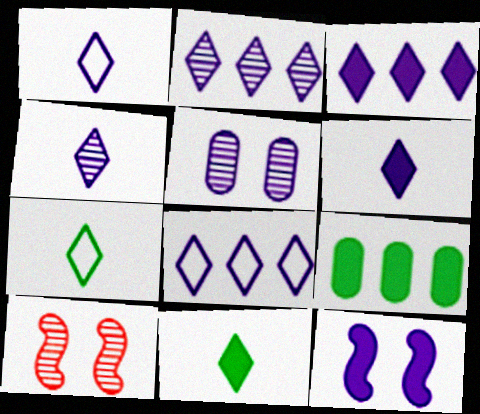[[1, 4, 6], 
[1, 9, 10], 
[2, 3, 8]]